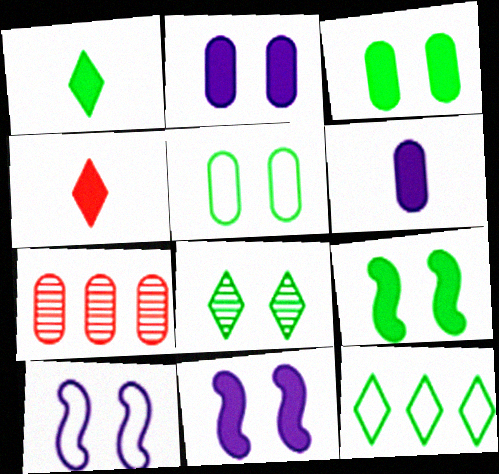[[1, 7, 10], 
[1, 8, 12], 
[5, 6, 7], 
[5, 8, 9]]